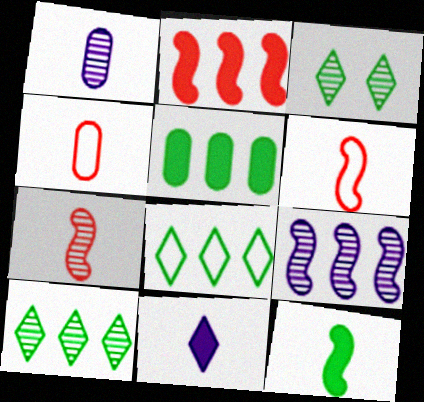[]